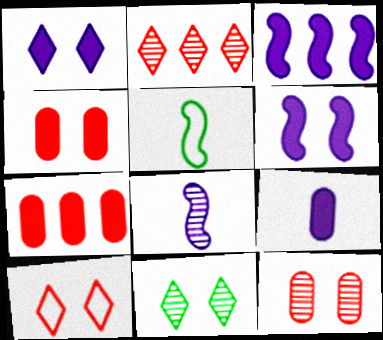[[1, 3, 9], 
[1, 10, 11]]